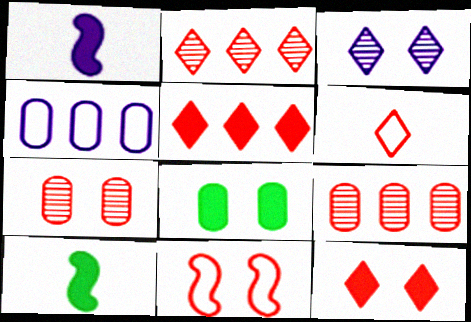[[1, 3, 4], 
[1, 5, 8], 
[2, 6, 12], 
[3, 8, 11], 
[7, 11, 12]]